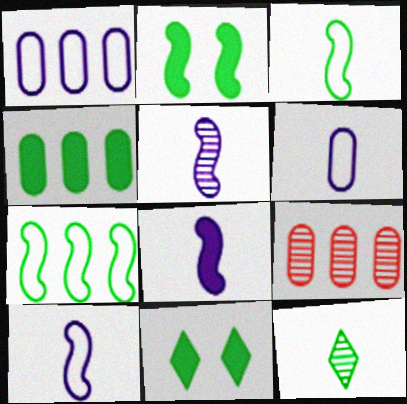[[1, 4, 9], 
[5, 8, 10], 
[9, 10, 11]]